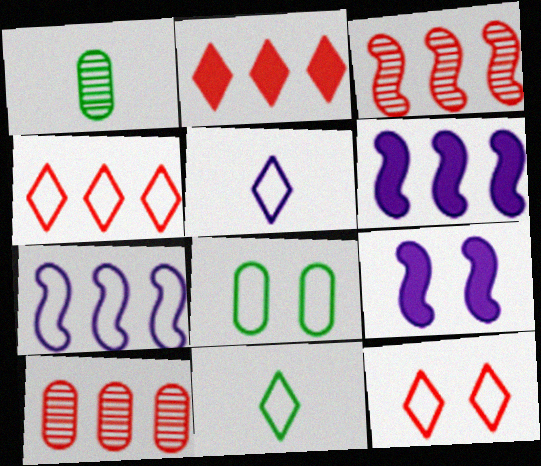[[1, 4, 9], 
[1, 6, 12], 
[9, 10, 11]]